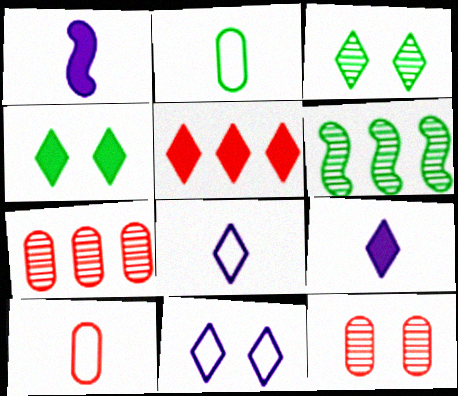[[2, 4, 6], 
[3, 5, 8], 
[4, 5, 9]]